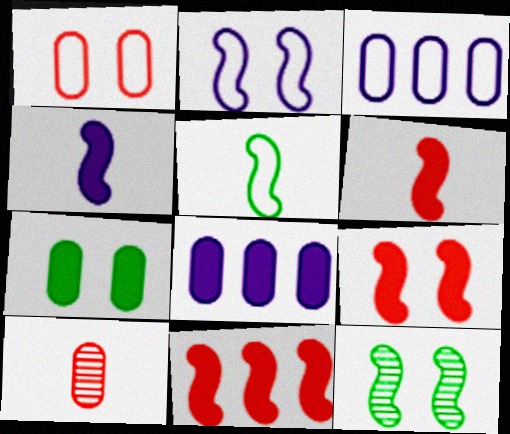[[2, 9, 12], 
[3, 7, 10], 
[6, 9, 11]]